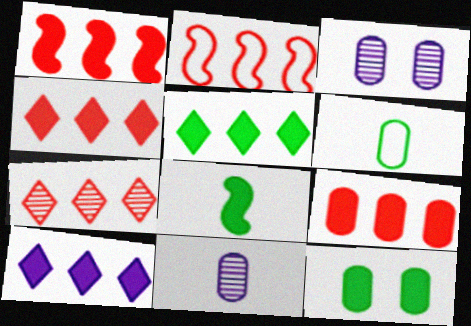[[1, 4, 9], 
[2, 7, 9], 
[3, 6, 9], 
[4, 5, 10], 
[5, 8, 12]]